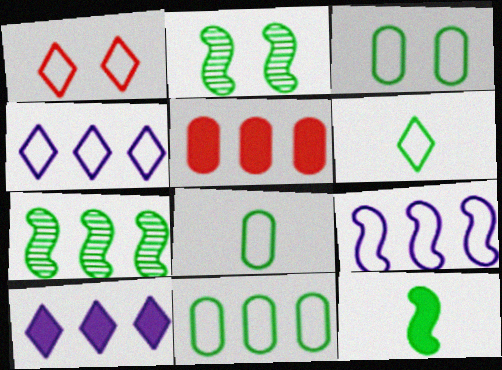[[1, 4, 6], 
[1, 8, 9], 
[3, 8, 11], 
[4, 5, 7]]